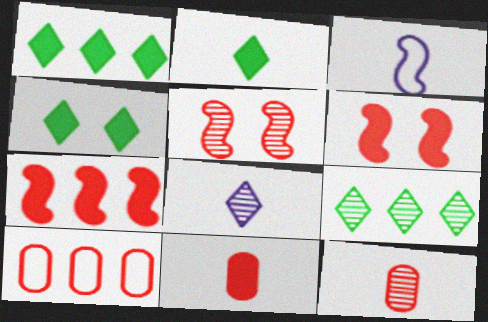[[1, 2, 4], 
[2, 3, 12]]